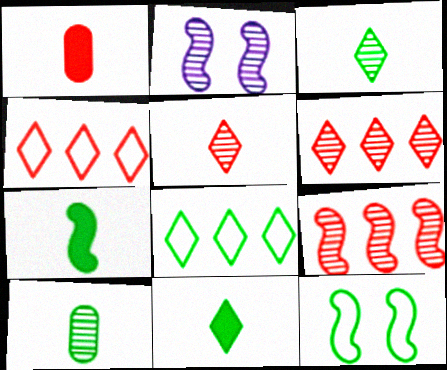[[1, 2, 8], 
[2, 6, 10]]